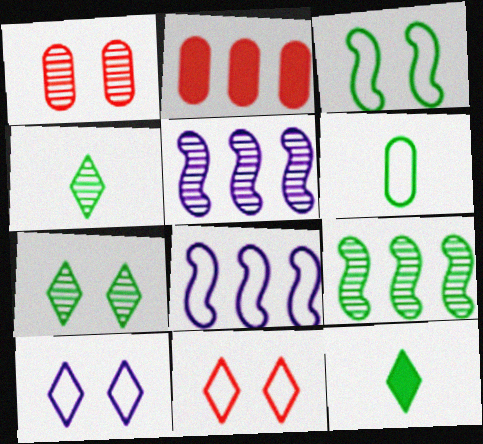[[1, 4, 5], 
[1, 8, 12], 
[6, 8, 11]]